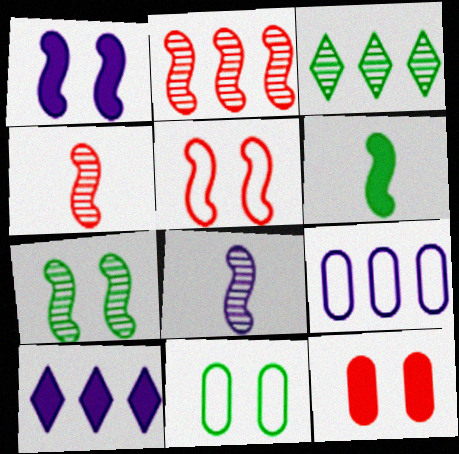[[1, 5, 7], 
[2, 7, 8], 
[3, 6, 11], 
[4, 10, 11], 
[6, 10, 12]]